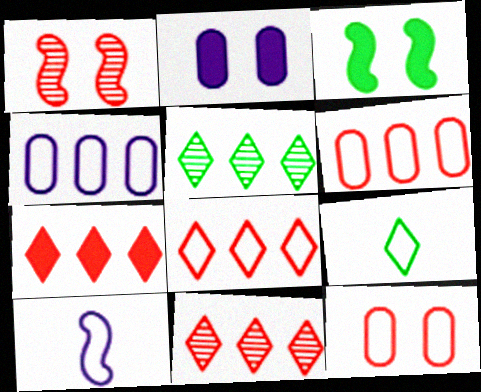[[7, 8, 11]]